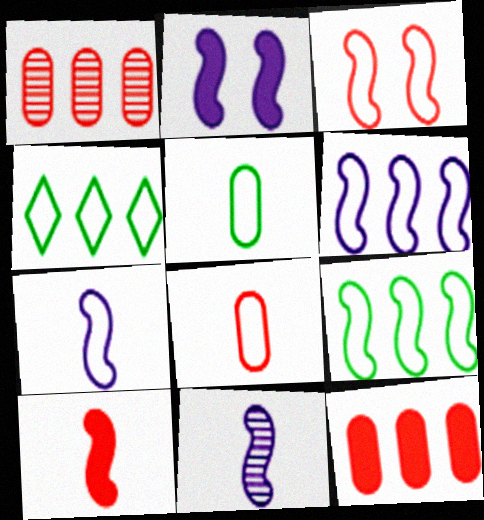[[2, 6, 11], 
[3, 7, 9]]